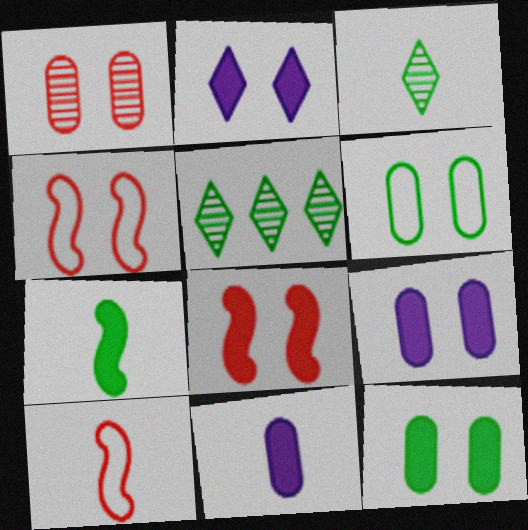[[1, 6, 9], 
[2, 8, 12], 
[3, 10, 11], 
[4, 5, 11], 
[5, 6, 7], 
[5, 9, 10]]